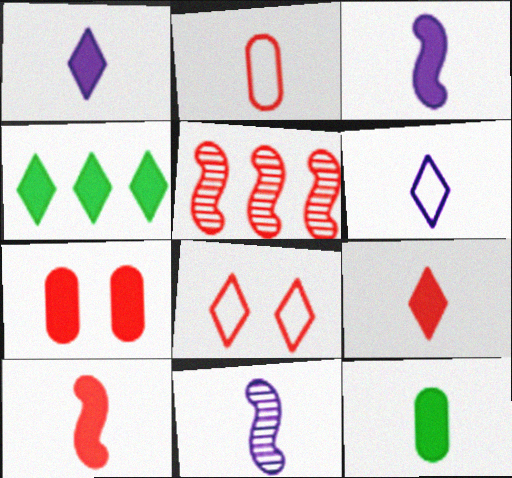[[1, 10, 12], 
[3, 4, 7], 
[3, 9, 12]]